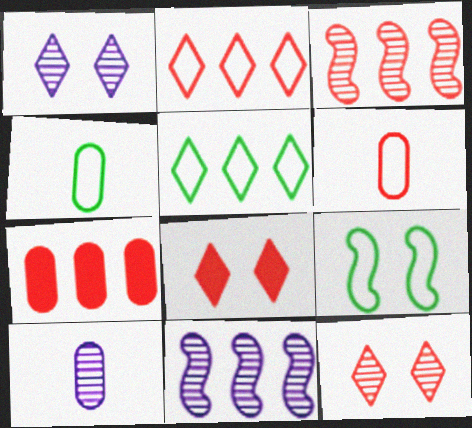[[1, 10, 11], 
[2, 3, 7], 
[3, 6, 8], 
[4, 5, 9], 
[4, 8, 11], 
[5, 7, 11]]